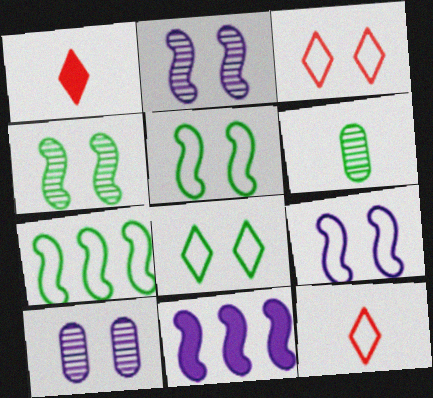[[1, 7, 10], 
[3, 6, 11]]